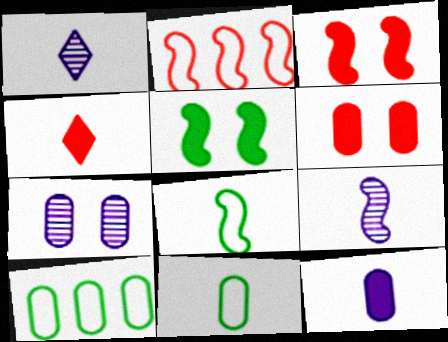[[1, 3, 10], 
[2, 5, 9], 
[4, 9, 11]]